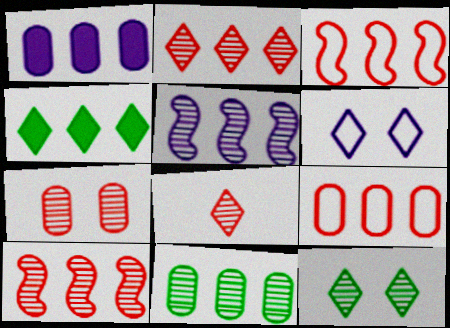[[1, 9, 11], 
[2, 5, 11], 
[4, 5, 9], 
[4, 6, 8], 
[7, 8, 10]]